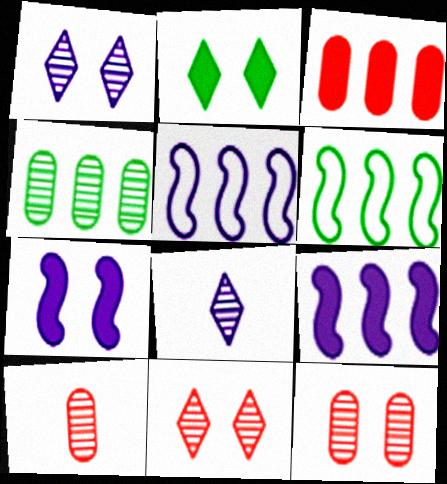[[2, 5, 10]]